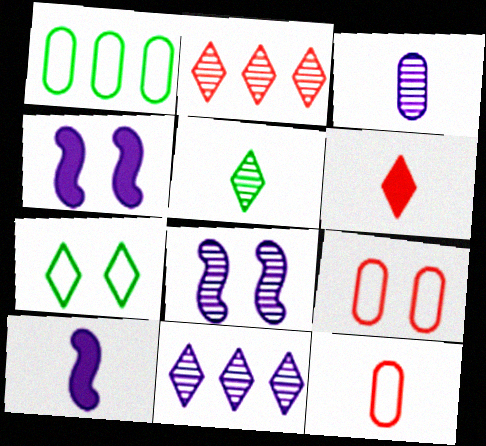[[1, 6, 8], 
[3, 8, 11], 
[5, 10, 12], 
[6, 7, 11]]